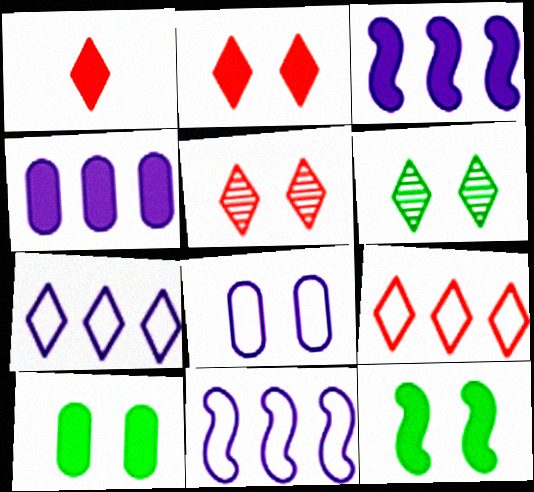[[1, 3, 10], 
[1, 4, 12], 
[1, 5, 9], 
[1, 6, 7], 
[5, 8, 12]]